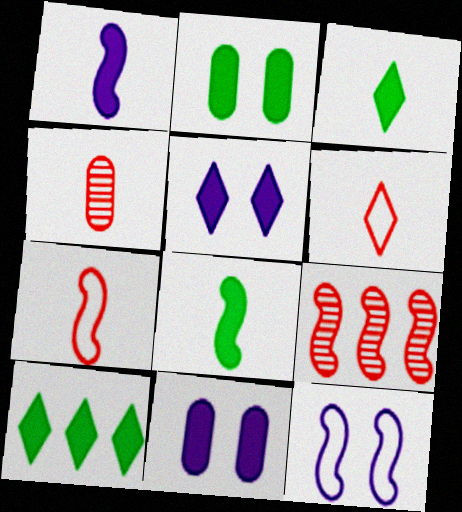[[2, 8, 10], 
[4, 10, 12], 
[8, 9, 12]]